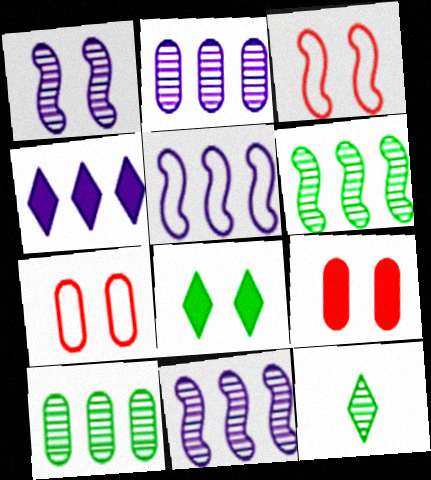[[1, 7, 8], 
[2, 4, 5], 
[5, 9, 12]]